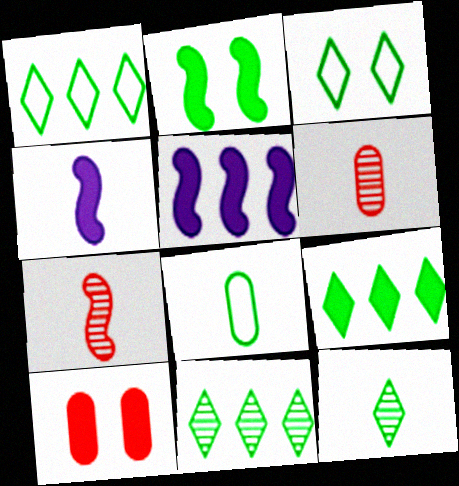[[1, 9, 11], 
[2, 8, 11], 
[3, 5, 6], 
[3, 9, 12], 
[4, 9, 10]]